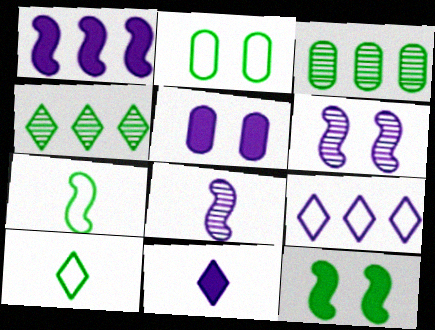[[1, 5, 11], 
[3, 10, 12], 
[5, 8, 9]]